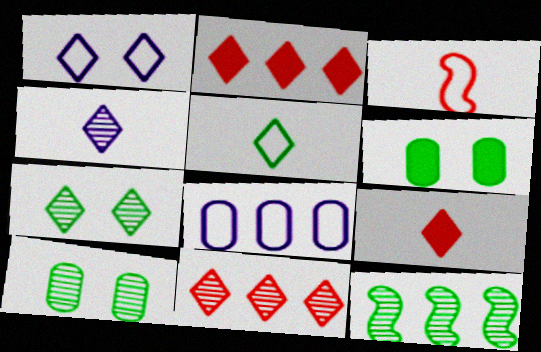[[2, 8, 12], 
[4, 5, 9], 
[4, 7, 11], 
[5, 6, 12]]